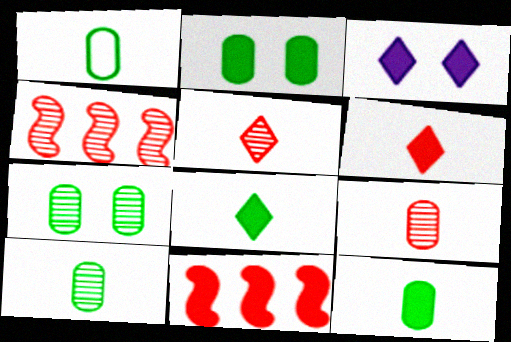[[1, 3, 4], 
[1, 10, 12], 
[3, 11, 12]]